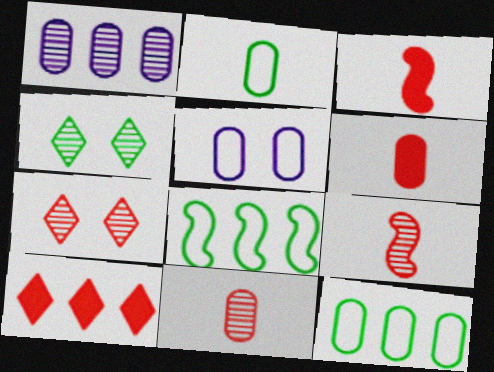[[1, 4, 9], 
[1, 8, 10]]